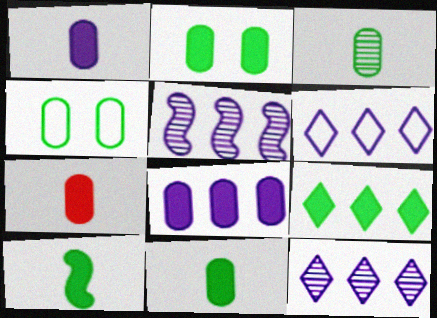[[1, 7, 11], 
[2, 7, 8], 
[2, 9, 10], 
[5, 6, 8]]